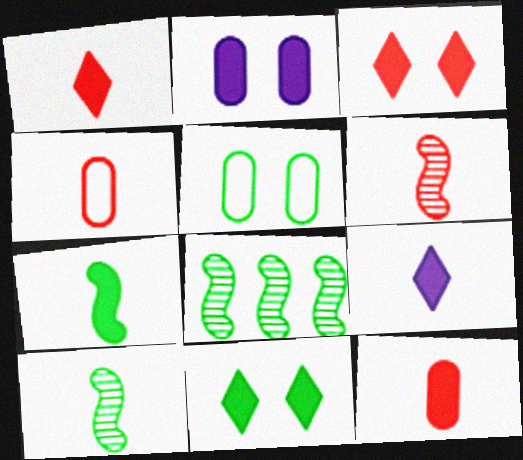[[1, 4, 6], 
[4, 9, 10], 
[7, 9, 12]]